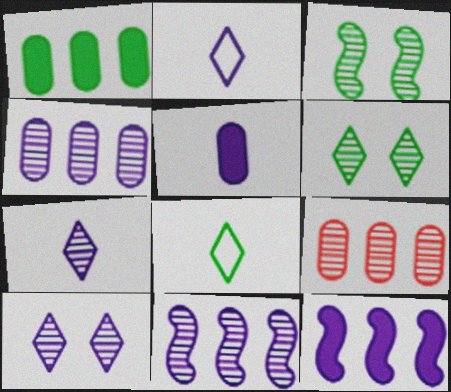[[1, 3, 8], 
[3, 7, 9]]